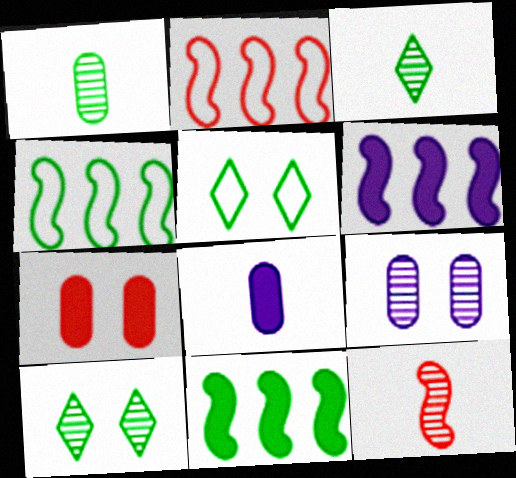[[1, 5, 11], 
[2, 8, 10]]